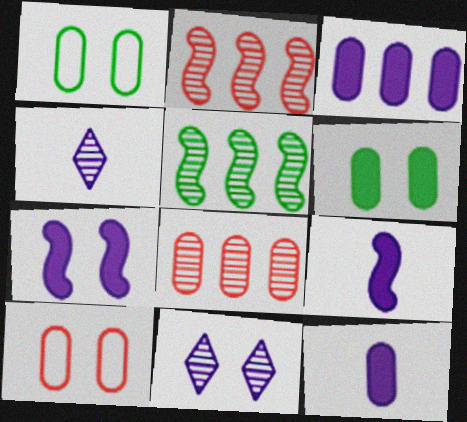[[1, 8, 12]]